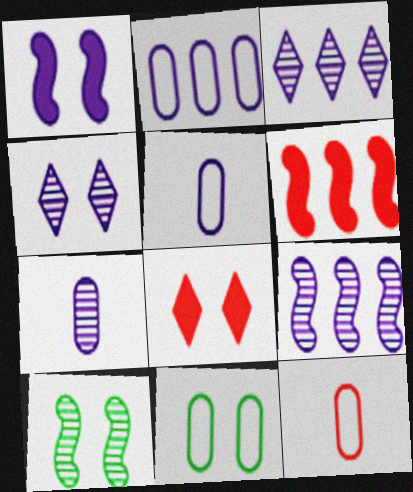[[1, 3, 5], 
[2, 11, 12], 
[4, 7, 9]]